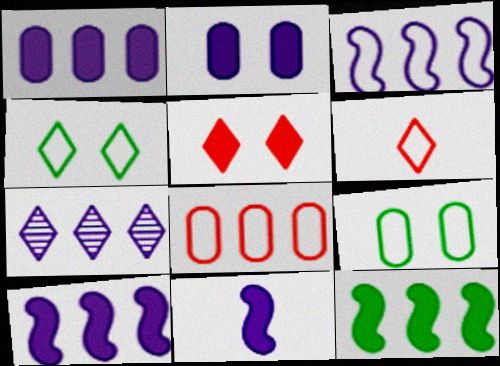[[1, 3, 7], 
[3, 6, 9], 
[7, 8, 12]]